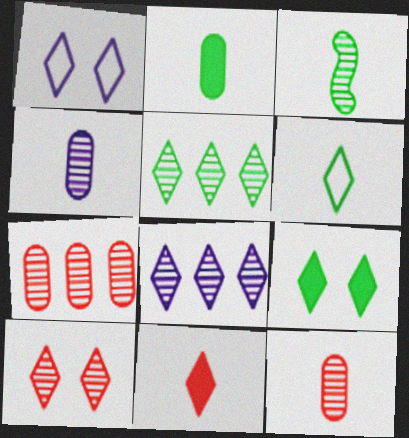[[1, 5, 11], 
[1, 9, 10], 
[2, 3, 6], 
[5, 6, 9]]